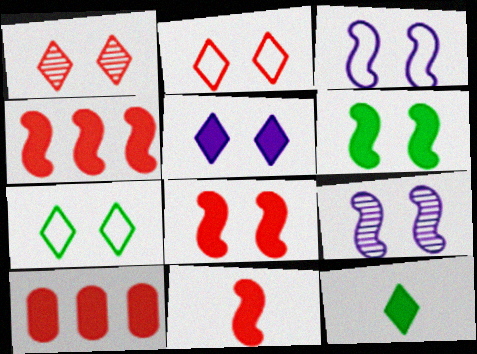[[1, 5, 7], 
[4, 8, 11]]